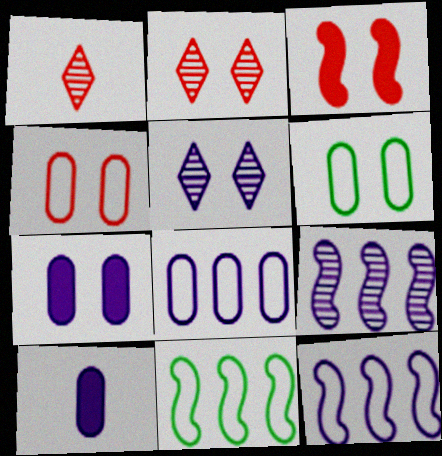[[1, 7, 11], 
[2, 3, 4], 
[2, 10, 11], 
[3, 5, 6], 
[5, 10, 12]]